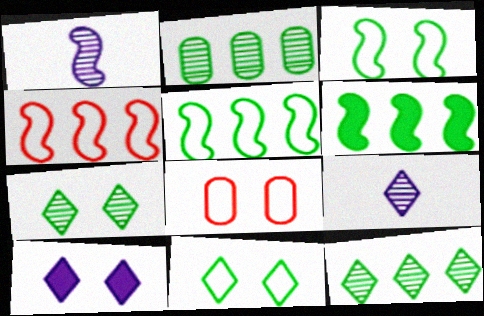[[6, 8, 9]]